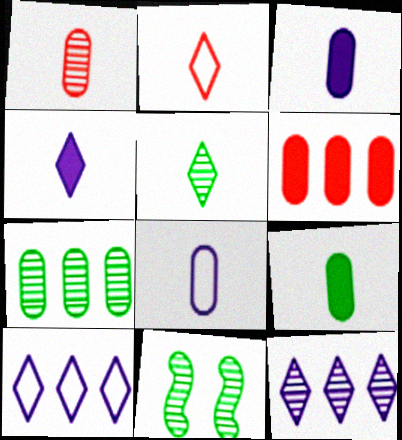[[1, 8, 9], 
[1, 11, 12], 
[2, 4, 5], 
[5, 7, 11]]